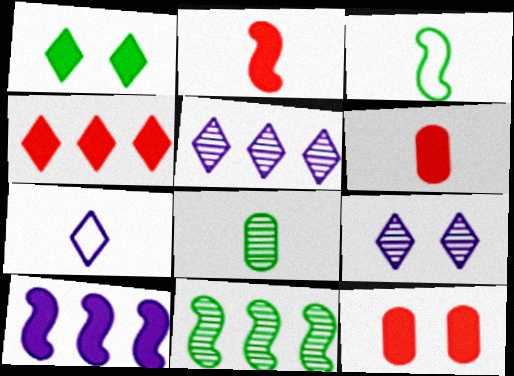[[1, 6, 10], 
[2, 4, 12], 
[2, 7, 8], 
[3, 5, 12], 
[7, 11, 12]]